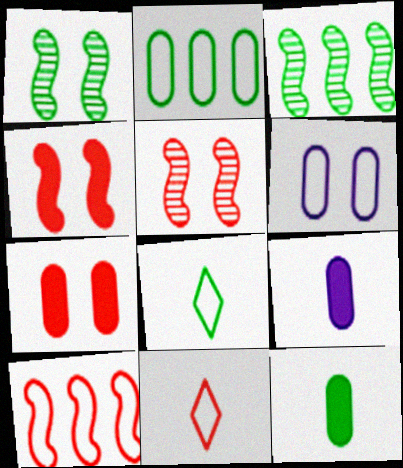[[6, 8, 10]]